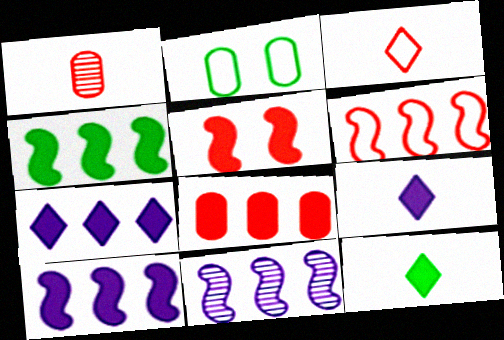[[4, 6, 11], 
[4, 7, 8]]